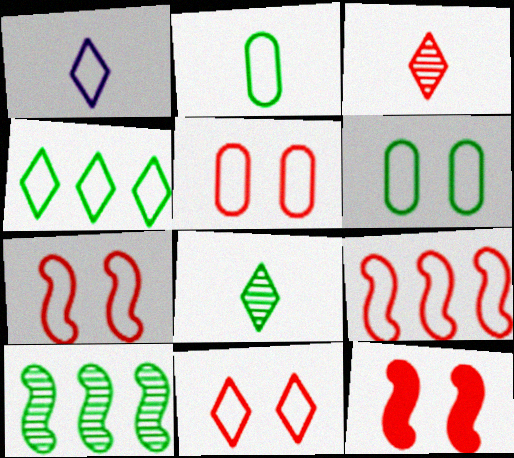[[1, 4, 11], 
[1, 6, 9], 
[5, 7, 11]]